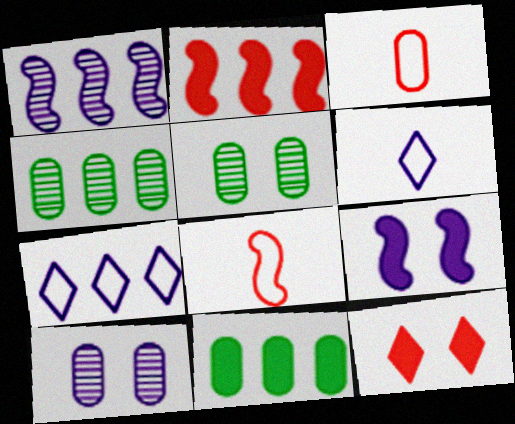[[2, 4, 7], 
[2, 5, 6], 
[3, 10, 11]]